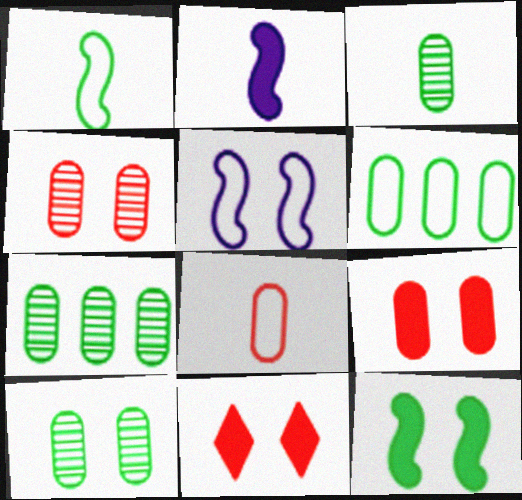[[3, 7, 10], 
[5, 10, 11]]